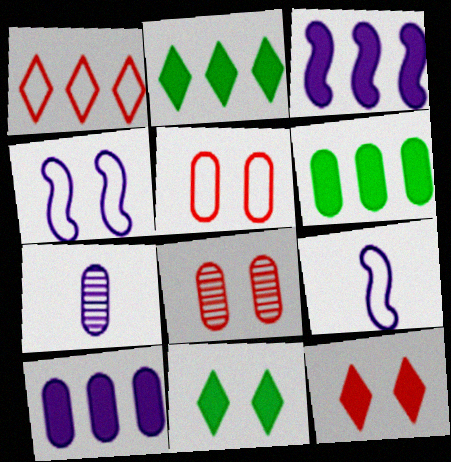[[2, 8, 9], 
[4, 8, 11], 
[5, 6, 7]]